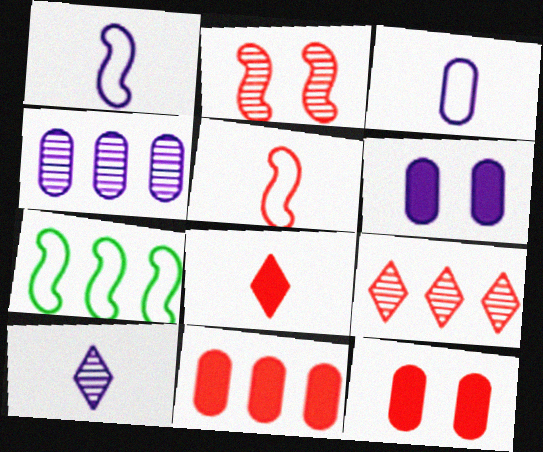[[3, 4, 6], 
[5, 9, 12], 
[7, 10, 12]]